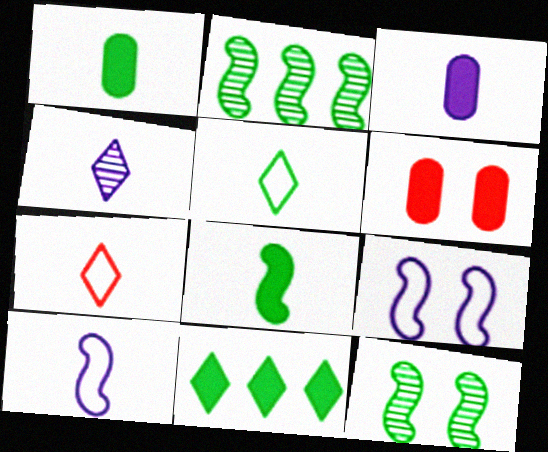[[3, 4, 10]]